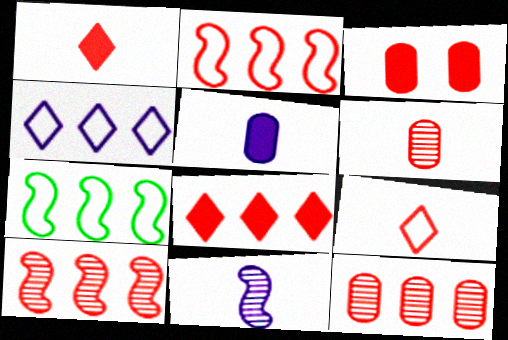[[2, 8, 12], 
[3, 9, 10]]